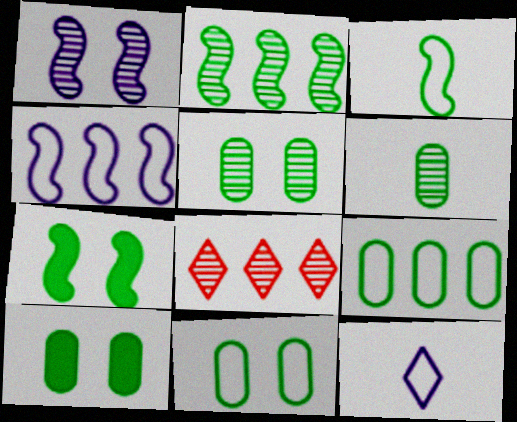[[1, 6, 8], 
[2, 3, 7], 
[5, 10, 11], 
[6, 9, 10]]